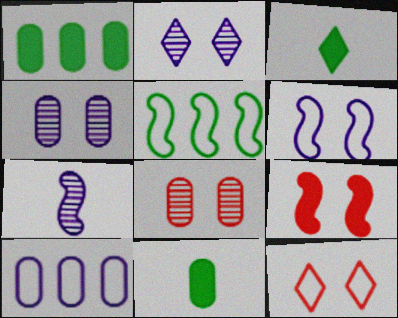[[1, 7, 12], 
[5, 7, 9], 
[8, 9, 12], 
[8, 10, 11]]